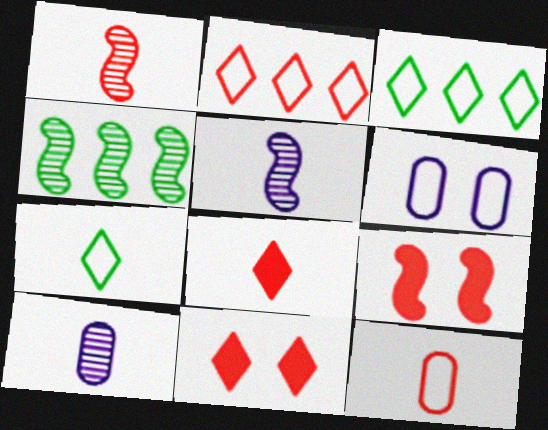[[1, 8, 12], 
[3, 9, 10], 
[4, 6, 8]]